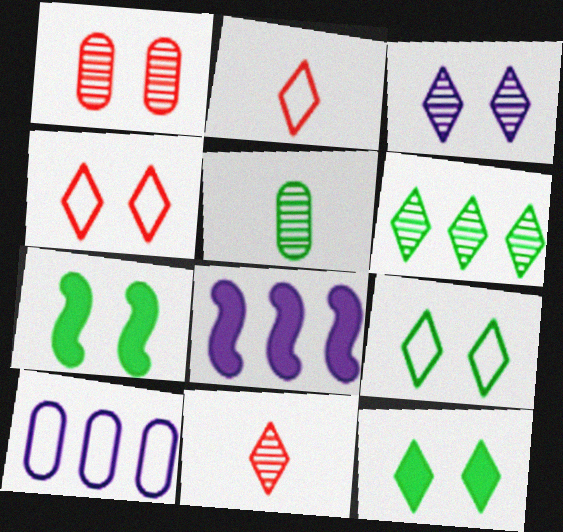[[3, 4, 12], 
[3, 6, 11], 
[4, 5, 8], 
[7, 10, 11]]